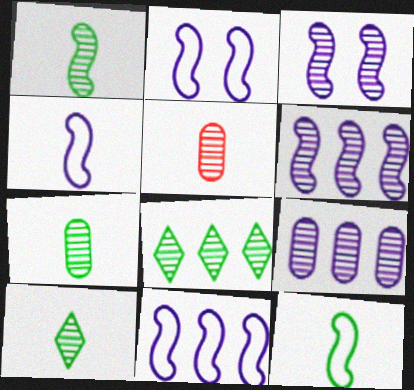[[1, 7, 10], 
[2, 4, 11], 
[3, 5, 8]]